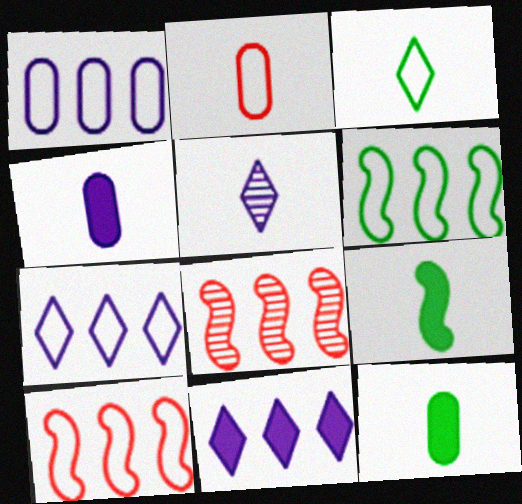[[2, 5, 9]]